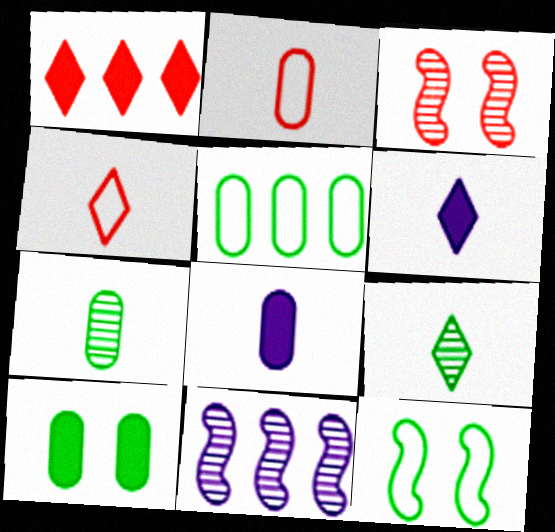[[1, 2, 3], 
[1, 5, 11], 
[2, 7, 8], 
[3, 5, 6], 
[4, 6, 9], 
[4, 10, 11], 
[5, 7, 10]]